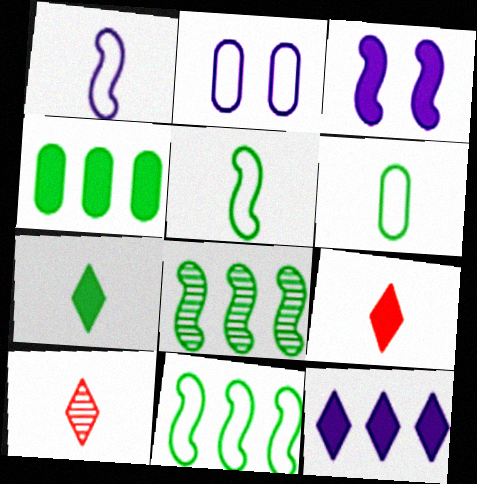[[2, 8, 9], 
[3, 4, 9]]